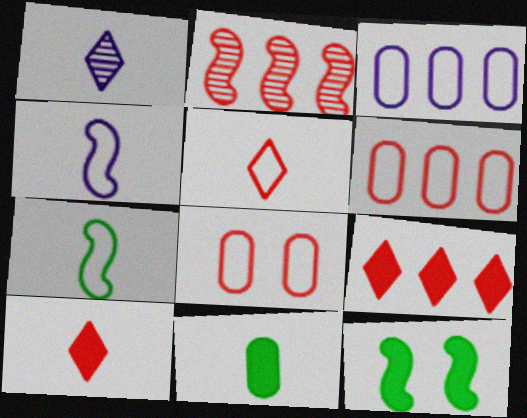[[1, 6, 12], 
[2, 4, 12], 
[2, 6, 9], 
[2, 8, 10]]